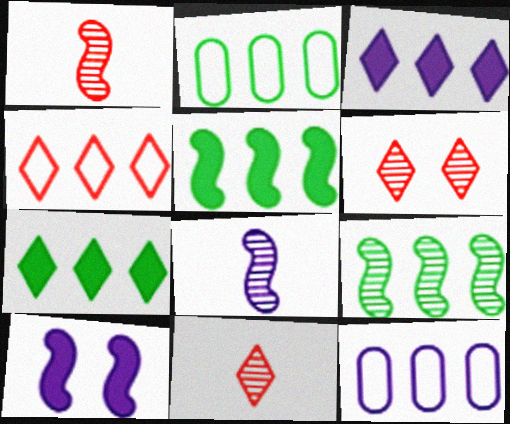[[2, 7, 9], 
[2, 10, 11]]